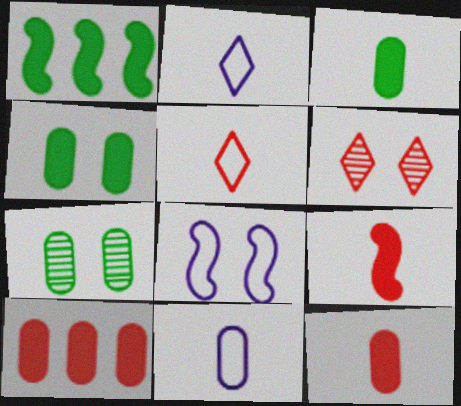[[1, 6, 11], 
[4, 6, 8], 
[7, 10, 11]]